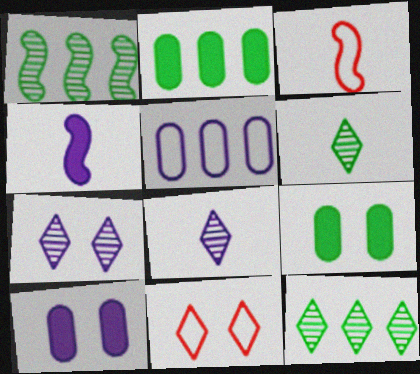[[2, 3, 7], 
[3, 10, 12], 
[4, 5, 7]]